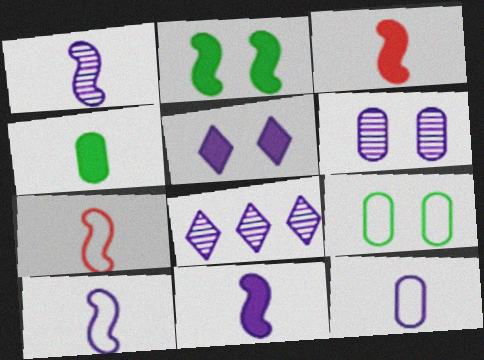[[1, 6, 8], 
[1, 10, 11], 
[3, 8, 9]]